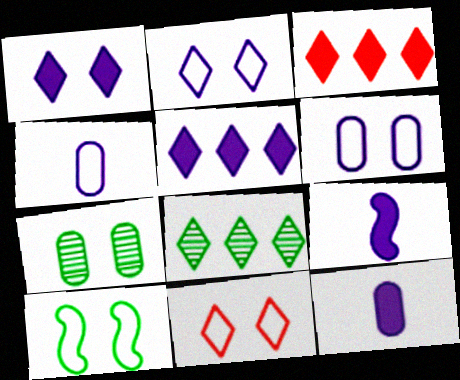[[6, 10, 11]]